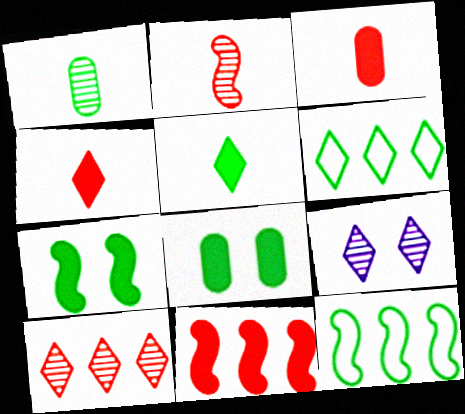[[1, 6, 7], 
[3, 9, 12], 
[4, 6, 9]]